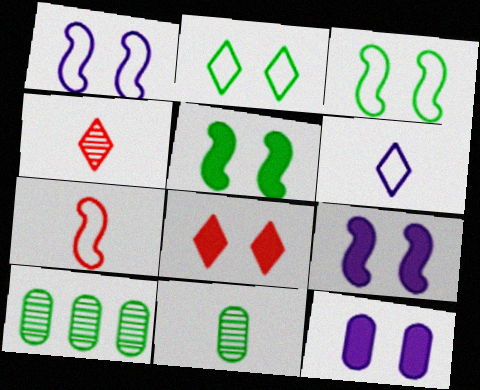[[5, 8, 12]]